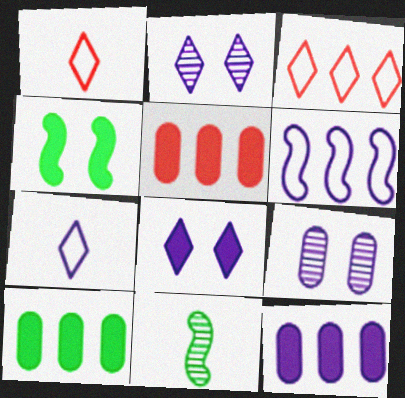[[5, 10, 12]]